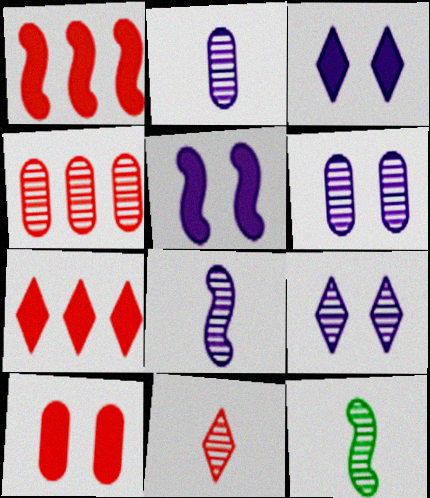[[2, 11, 12], 
[4, 9, 12]]